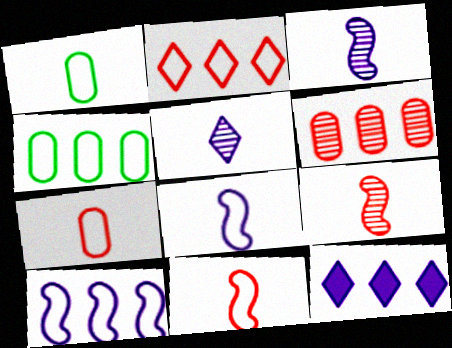[[2, 4, 10]]